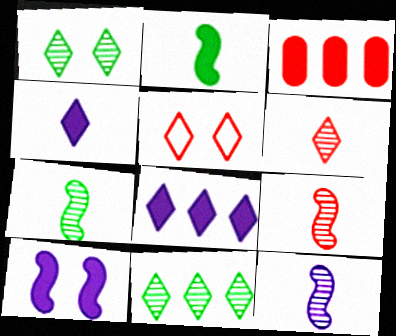[[3, 5, 9], 
[4, 5, 11], 
[7, 9, 12]]